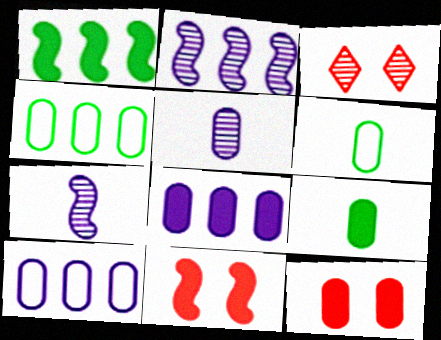[[4, 5, 12], 
[8, 9, 12]]